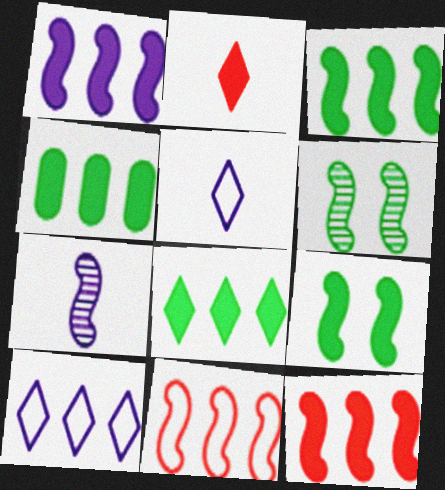[[1, 3, 12], 
[3, 4, 8], 
[7, 9, 11]]